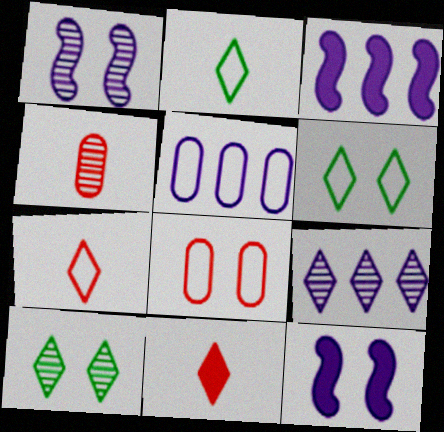[[3, 4, 6], 
[3, 5, 9], 
[6, 9, 11], 
[8, 10, 12]]